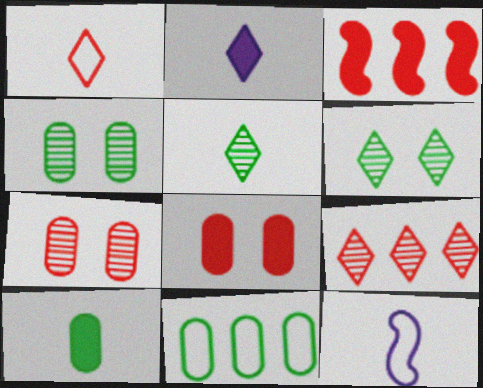[[1, 2, 5], 
[1, 3, 7], 
[4, 10, 11]]